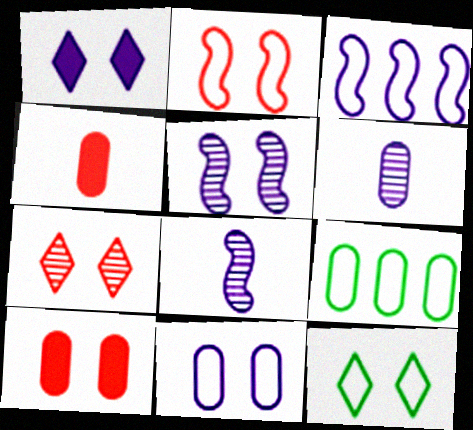[[1, 3, 6], 
[1, 5, 11], 
[1, 7, 12], 
[2, 7, 10], 
[2, 11, 12], 
[5, 10, 12], 
[6, 9, 10]]